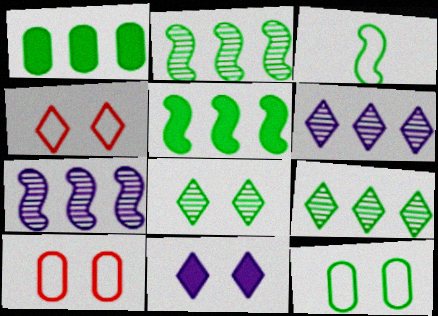[[1, 3, 8], 
[4, 8, 11]]